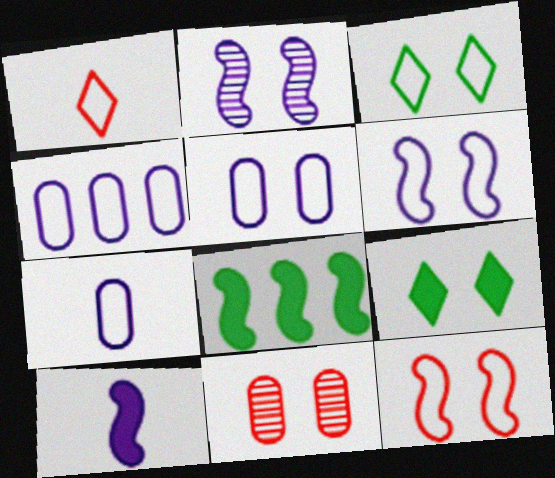[[3, 5, 12], 
[4, 5, 7], 
[6, 9, 11]]